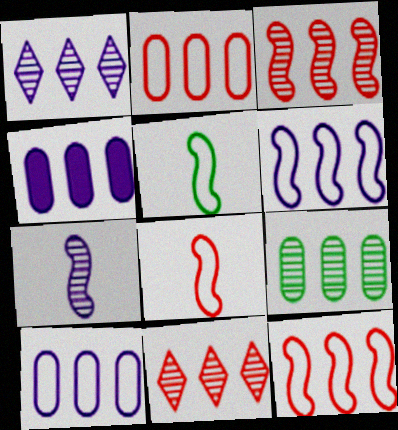[[1, 3, 9], 
[1, 4, 6], 
[2, 4, 9]]